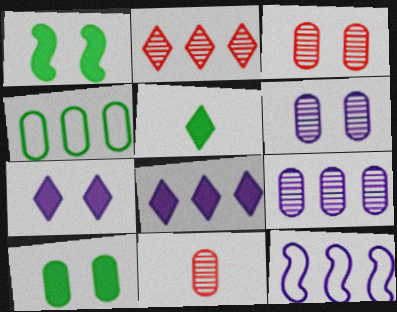[[3, 5, 12], 
[8, 9, 12]]